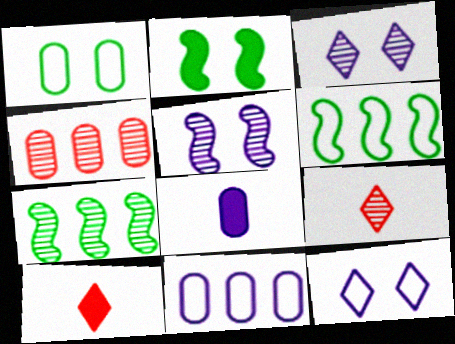[[1, 4, 8], 
[2, 9, 11]]